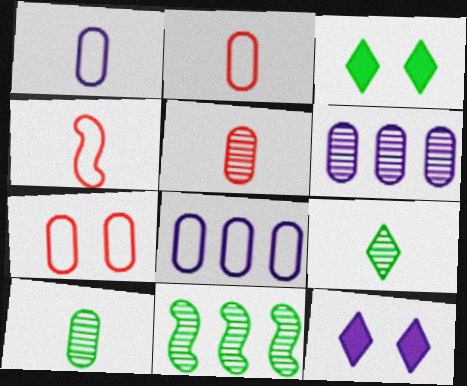[[2, 11, 12], 
[3, 4, 6]]